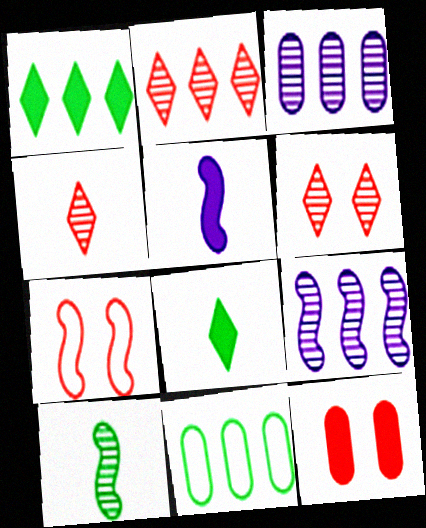[[1, 5, 12], 
[2, 4, 6], 
[3, 6, 10], 
[3, 7, 8], 
[5, 6, 11], 
[6, 7, 12]]